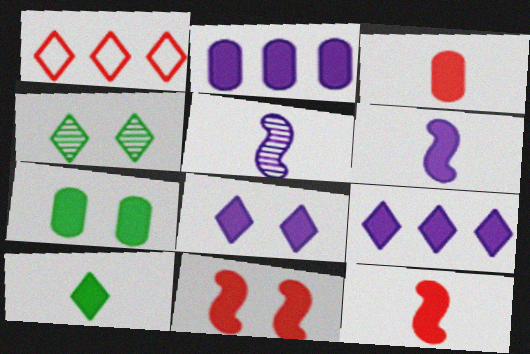[[1, 5, 7], 
[2, 3, 7], 
[2, 6, 8], 
[2, 10, 11], 
[3, 6, 10], 
[7, 8, 11], 
[7, 9, 12]]